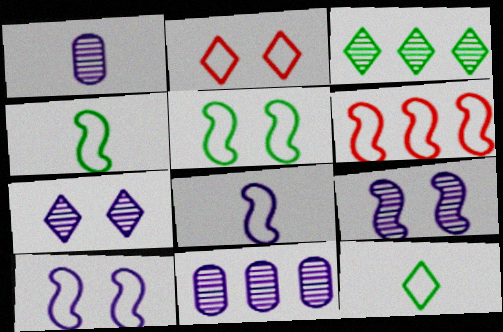[[4, 6, 10], 
[5, 6, 8]]